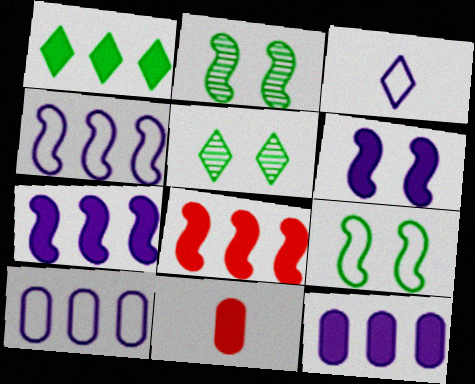[[1, 6, 11], 
[1, 8, 12], 
[4, 5, 11]]